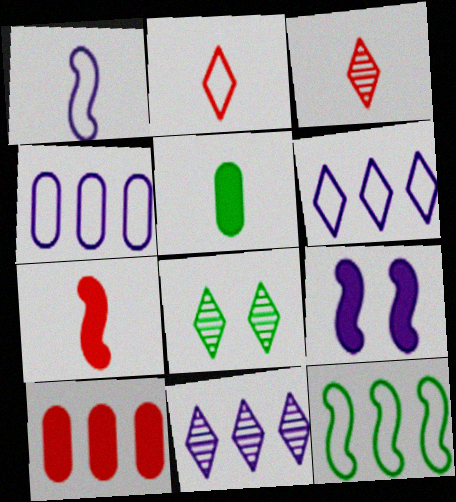[[1, 3, 5], 
[1, 8, 10], 
[3, 8, 11], 
[4, 7, 8], 
[5, 8, 12], 
[10, 11, 12]]